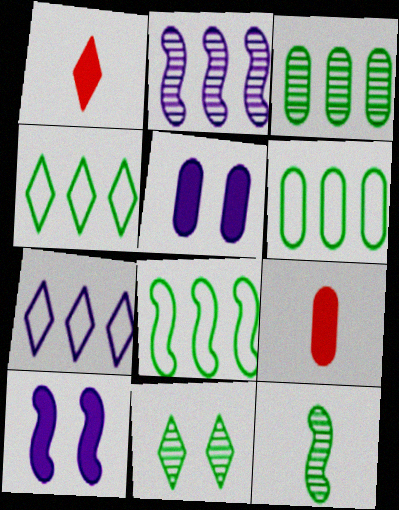[[1, 7, 11], 
[3, 11, 12], 
[4, 6, 8]]